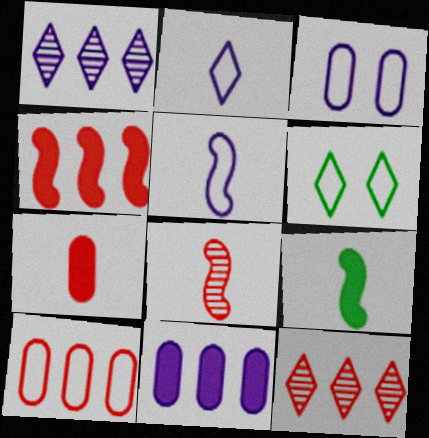[[3, 9, 12], 
[4, 10, 12], 
[5, 6, 10], 
[5, 8, 9], 
[6, 8, 11]]